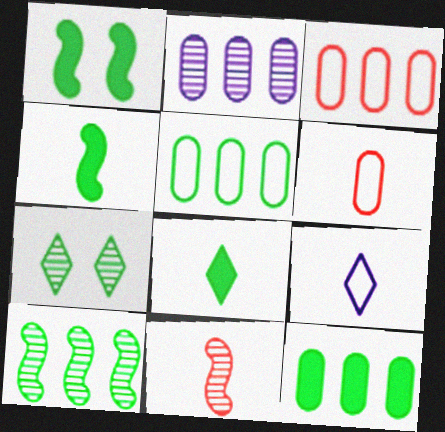[[1, 8, 12], 
[2, 3, 12], 
[2, 7, 11], 
[4, 5, 7]]